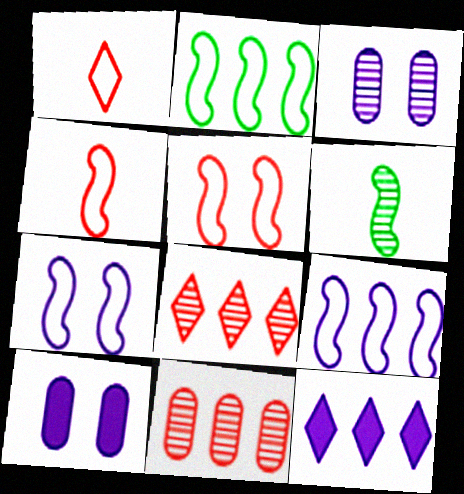[[2, 4, 7], 
[2, 11, 12], 
[3, 6, 8]]